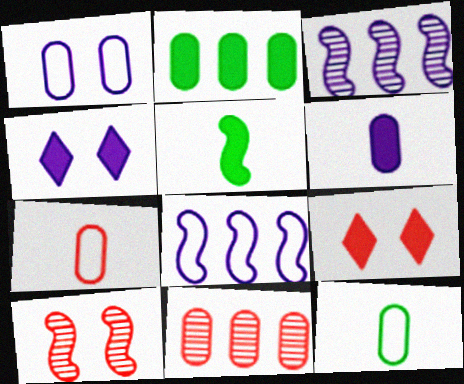[[3, 9, 12], 
[5, 8, 10]]